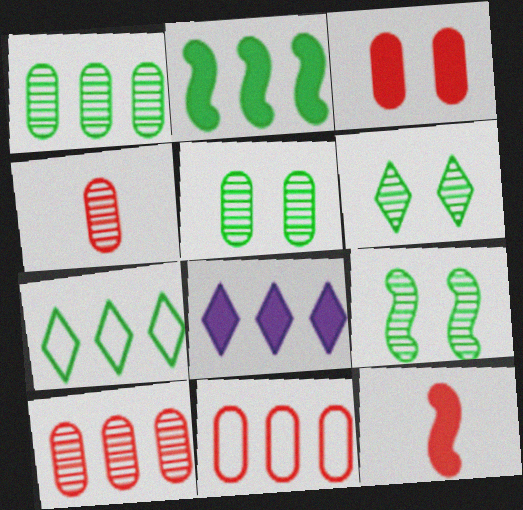[[1, 2, 7], 
[3, 4, 11], 
[5, 6, 9]]